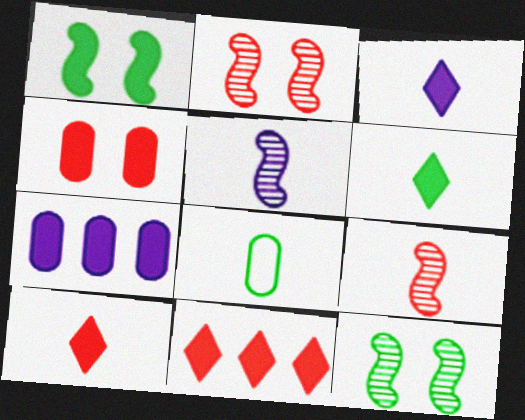[[1, 7, 10], 
[3, 6, 10], 
[3, 8, 9], 
[5, 8, 10]]